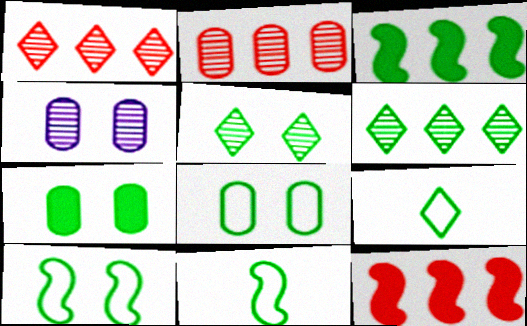[[4, 9, 12], 
[5, 7, 10], 
[6, 7, 11]]